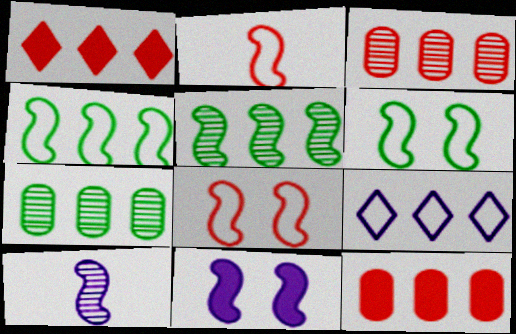[[2, 5, 11], 
[5, 9, 12]]